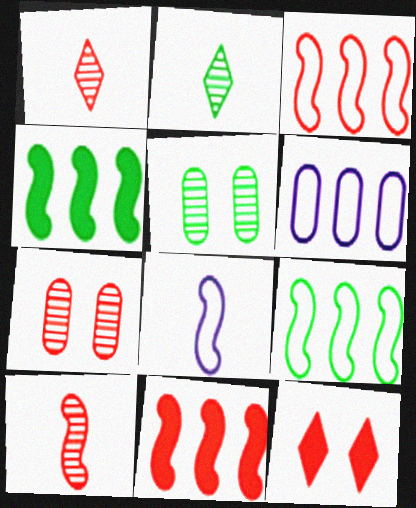[]